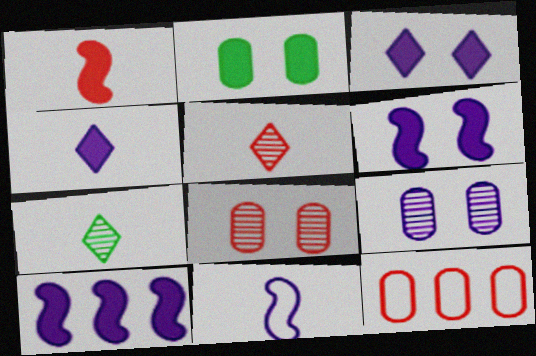[[6, 7, 12]]